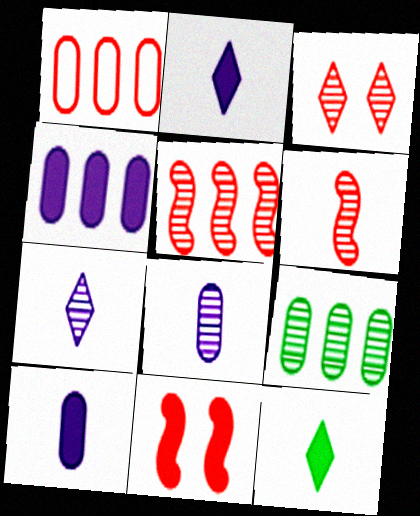[[1, 4, 9], 
[4, 11, 12]]